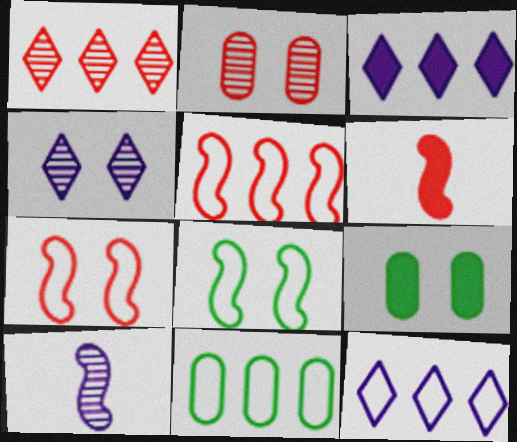[[3, 6, 9], 
[4, 6, 11], 
[4, 7, 9], 
[5, 11, 12]]